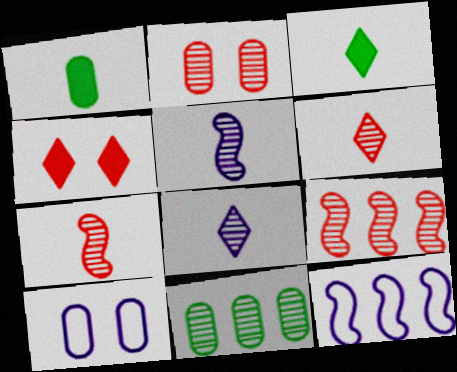[[2, 3, 12], 
[2, 6, 9], 
[3, 9, 10]]